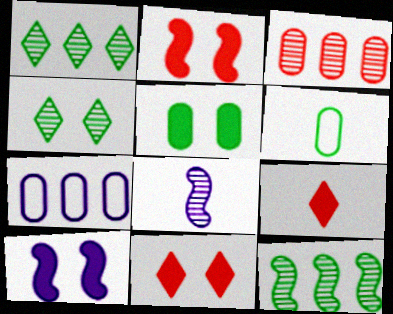[[3, 4, 8], 
[5, 10, 11], 
[6, 8, 9]]